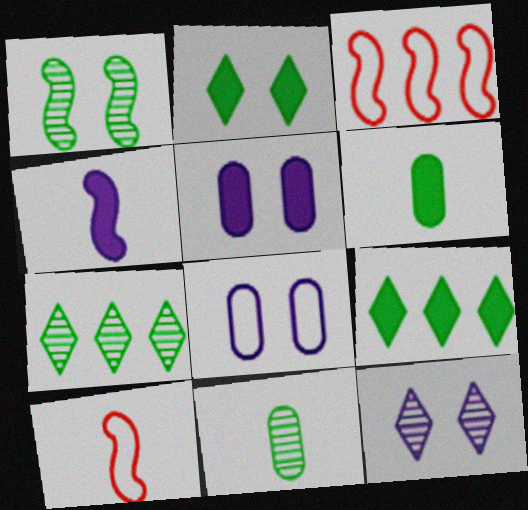[[1, 3, 4], 
[1, 7, 11], 
[3, 6, 12], 
[5, 7, 10]]